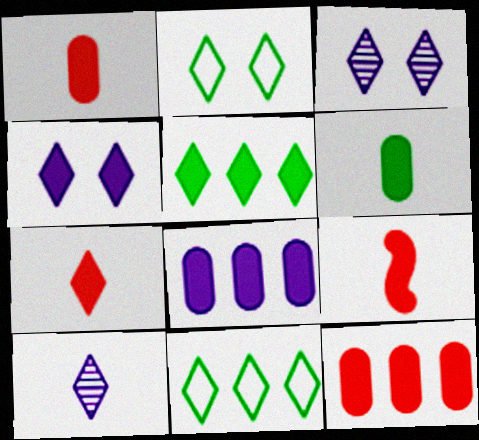[[1, 7, 9], 
[3, 7, 11], 
[4, 5, 7]]